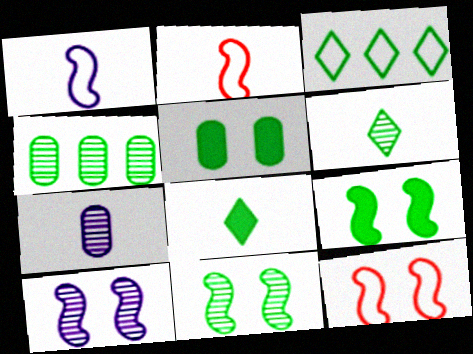[[2, 7, 8], 
[4, 6, 11], 
[9, 10, 12]]